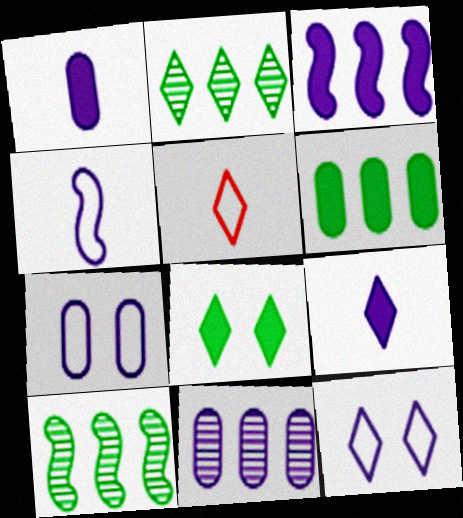[[1, 7, 11]]